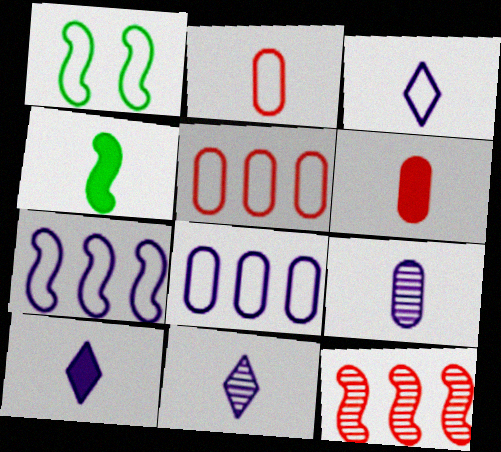[[1, 3, 5], 
[2, 4, 11], 
[3, 10, 11], 
[4, 6, 10]]